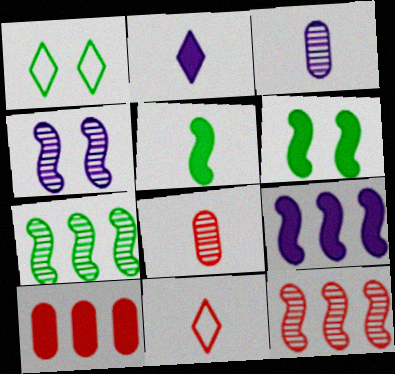[[1, 8, 9], 
[2, 6, 10], 
[3, 5, 11]]